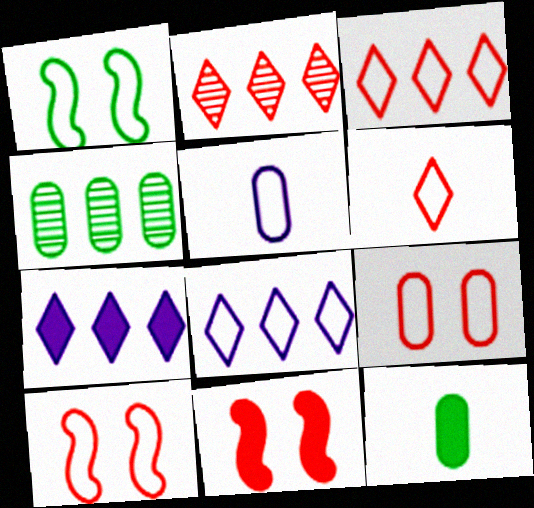[[1, 3, 5], 
[7, 11, 12]]